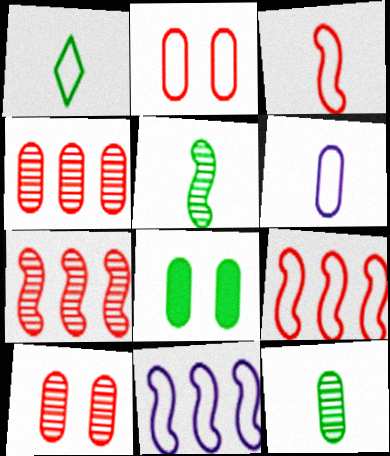[[1, 2, 11], 
[1, 3, 6], 
[4, 6, 8]]